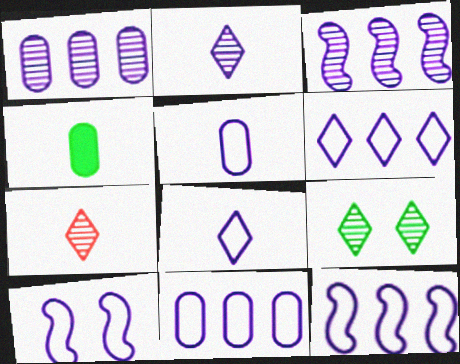[[5, 6, 10], 
[6, 11, 12], 
[8, 10, 11]]